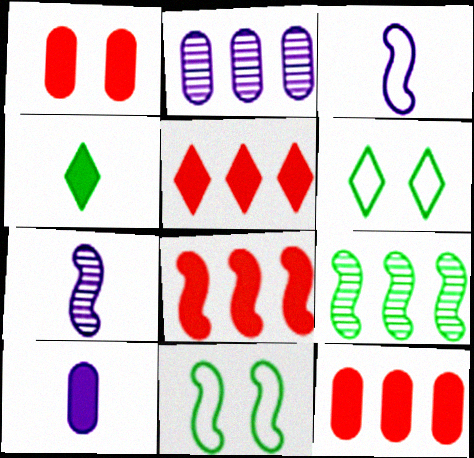[[5, 8, 12], 
[6, 7, 12], 
[7, 8, 11]]